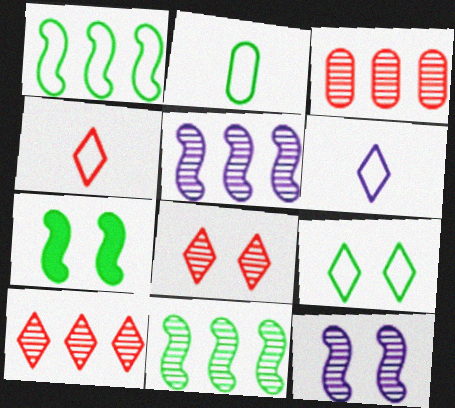[[1, 2, 9], 
[3, 6, 7]]